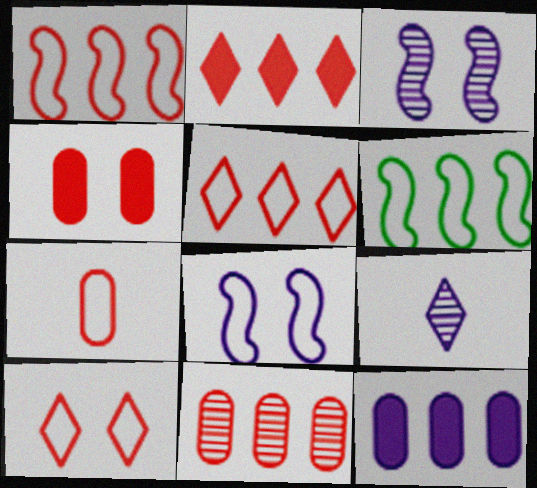[[1, 2, 11], 
[1, 7, 10], 
[4, 6, 9], 
[4, 7, 11], 
[8, 9, 12]]